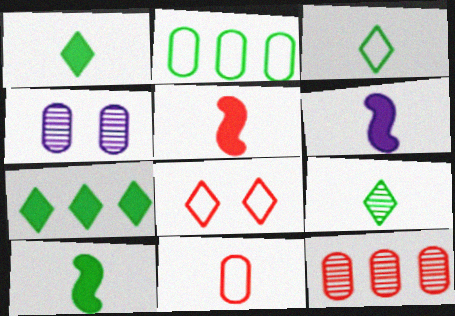[[1, 3, 9], 
[5, 6, 10], 
[5, 8, 12], 
[6, 9, 11]]